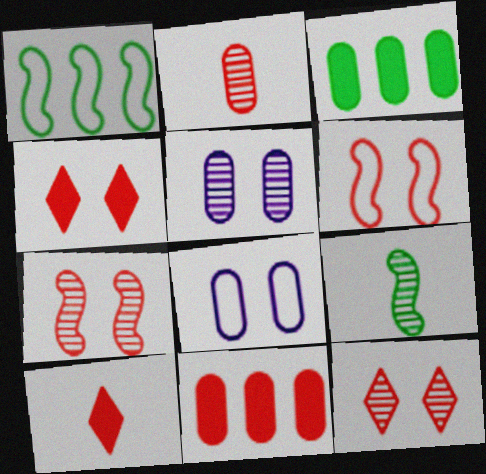[[1, 5, 10], 
[2, 3, 8]]